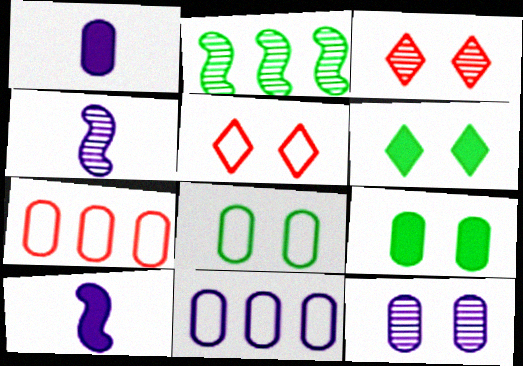[[1, 2, 5], 
[1, 11, 12], 
[4, 6, 7]]